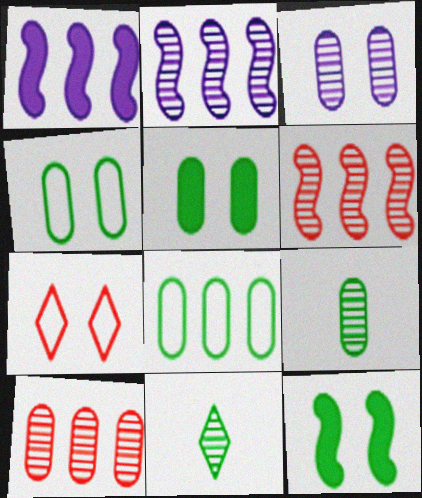[[1, 7, 9], 
[3, 6, 11], 
[3, 7, 12], 
[3, 9, 10], 
[5, 8, 9], 
[8, 11, 12]]